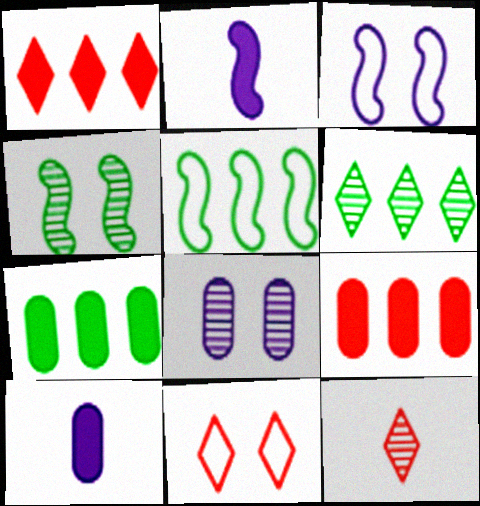[[1, 11, 12], 
[3, 7, 12], 
[5, 6, 7]]